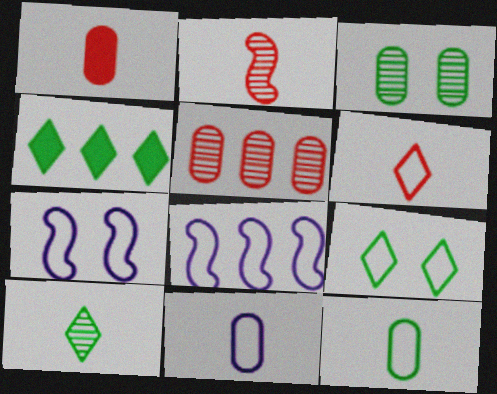[[1, 2, 6], 
[4, 5, 8], 
[4, 9, 10]]